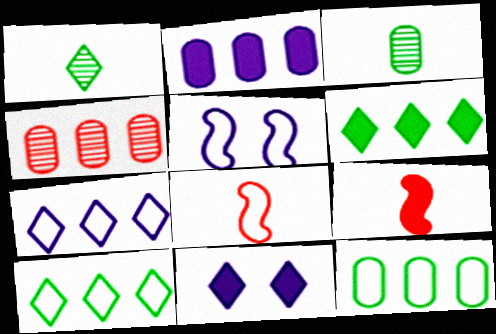[[2, 4, 12]]